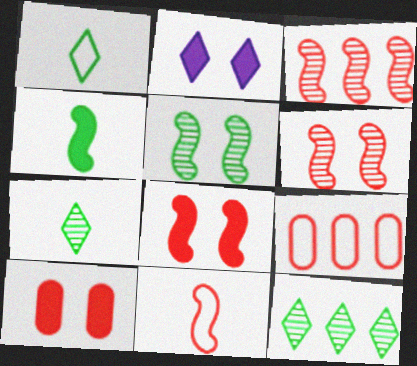[[3, 8, 11]]